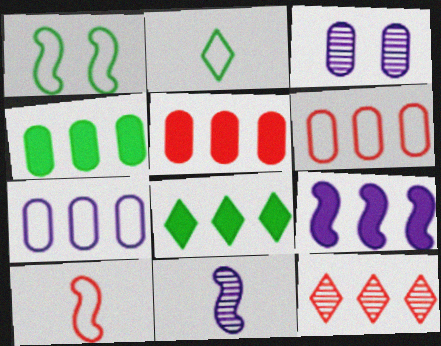[[3, 8, 10], 
[5, 8, 9]]